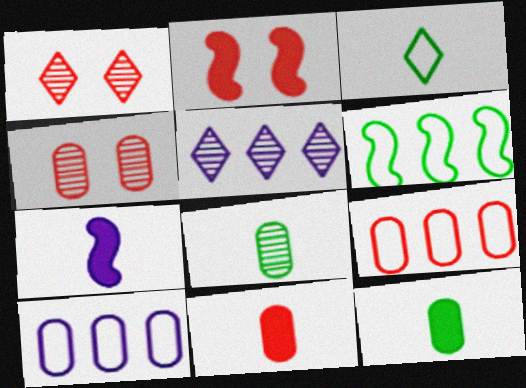[[4, 9, 11], 
[4, 10, 12]]